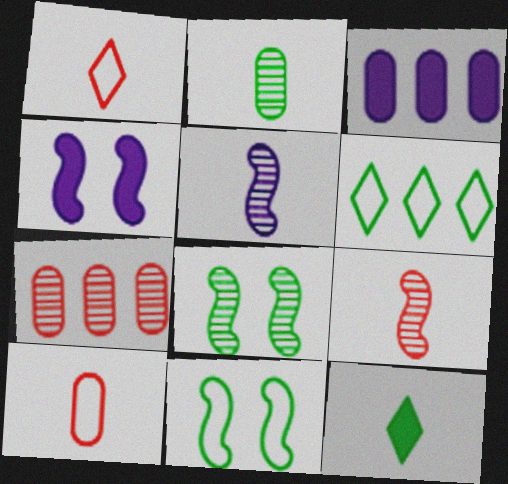[[1, 3, 8], 
[5, 10, 12]]